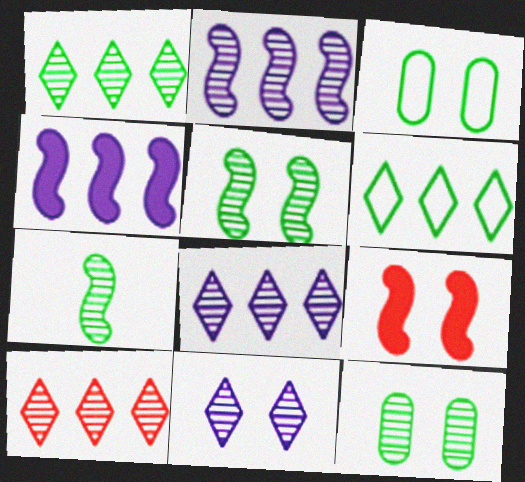[[1, 7, 12], 
[1, 8, 10], 
[3, 9, 11]]